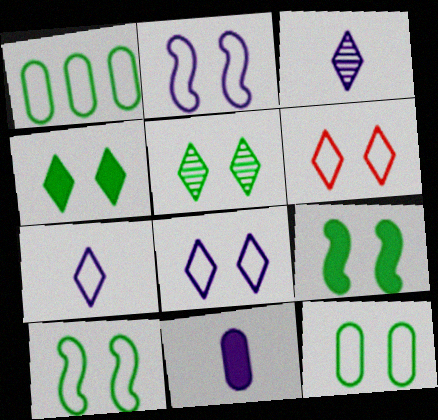[[2, 6, 12], 
[5, 9, 12]]